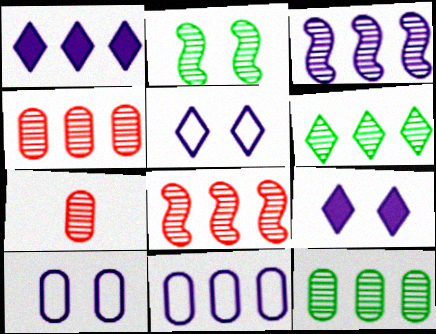[[1, 3, 11], 
[3, 4, 6]]